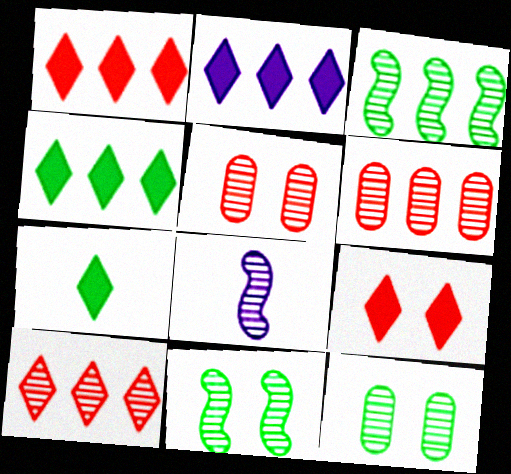[[1, 2, 4], 
[2, 7, 9], 
[8, 10, 12]]